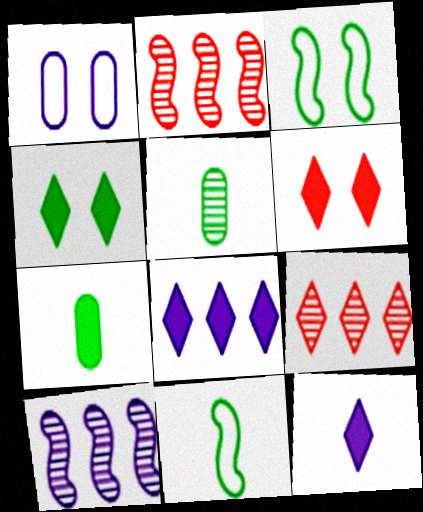[[1, 10, 12]]